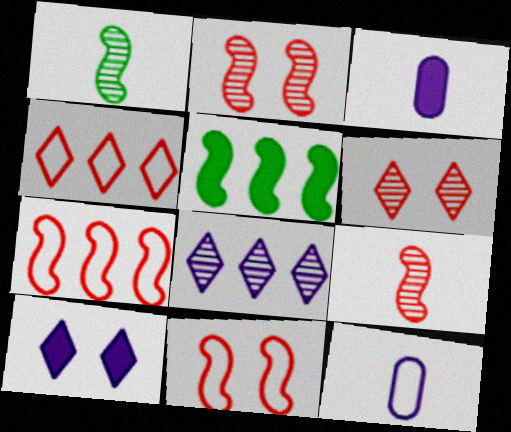[[5, 6, 12]]